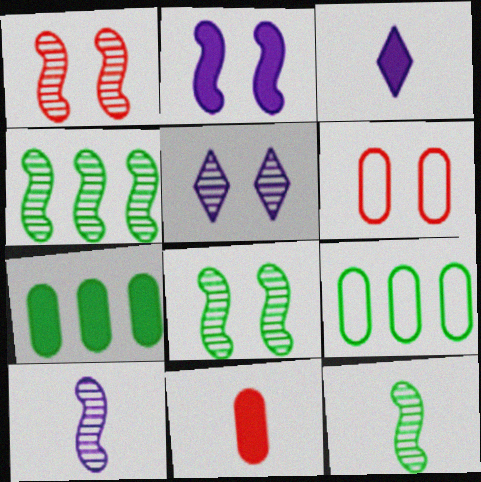[[1, 3, 9], 
[1, 4, 10], 
[3, 4, 6], 
[4, 8, 12]]